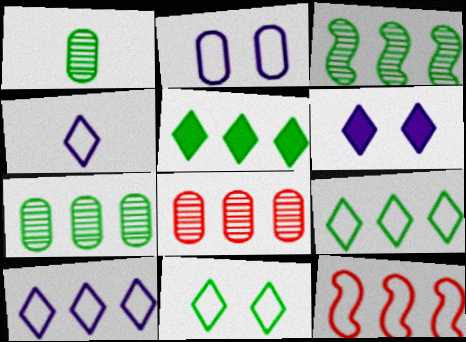[[1, 6, 12]]